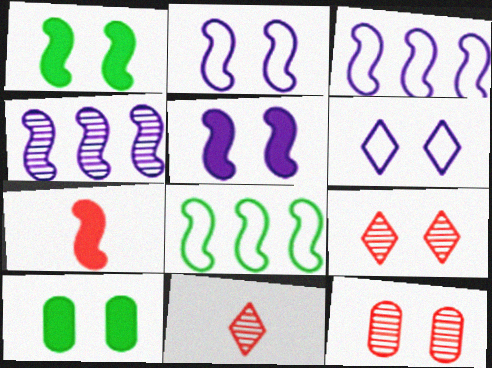[[1, 6, 12], 
[2, 9, 10], 
[3, 10, 11]]